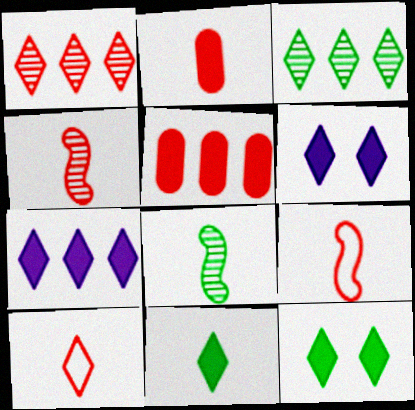[[2, 4, 10], 
[3, 6, 10]]